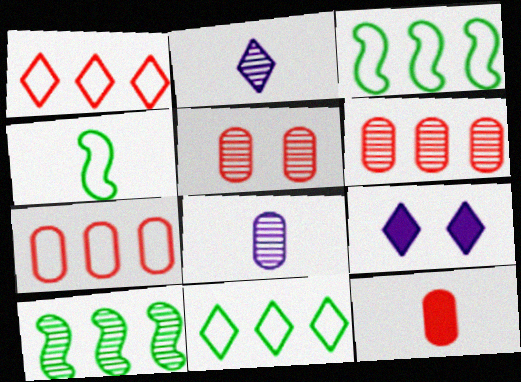[[2, 4, 12], 
[2, 5, 10], 
[4, 6, 9], 
[5, 7, 12]]